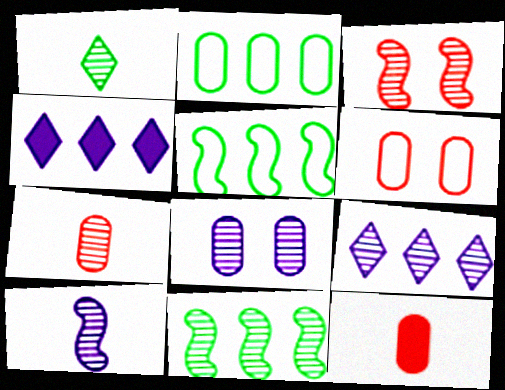[[1, 7, 10], 
[2, 8, 12], 
[3, 10, 11], 
[8, 9, 10]]